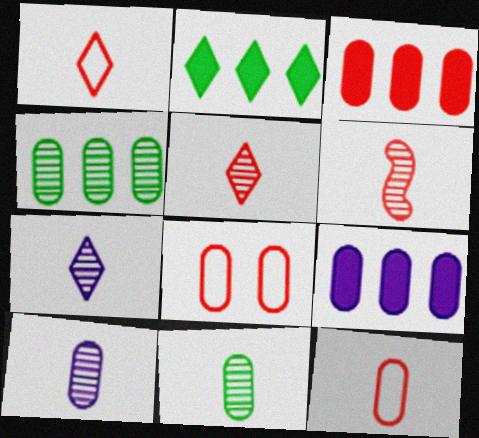[[6, 7, 11], 
[8, 9, 11]]